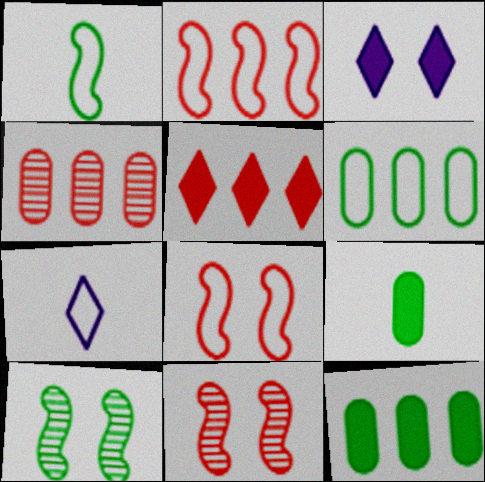[[1, 3, 4], 
[2, 4, 5], 
[6, 7, 8], 
[7, 11, 12]]